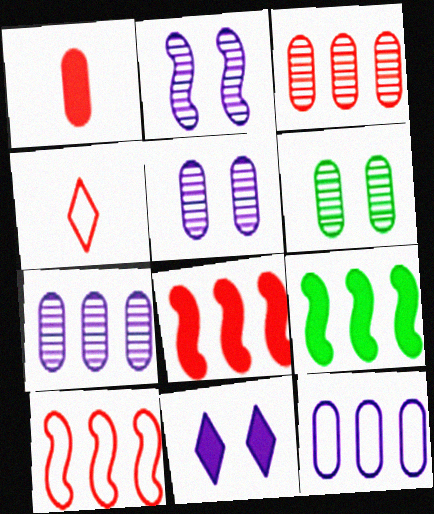[[1, 6, 12], 
[1, 9, 11], 
[4, 5, 9]]